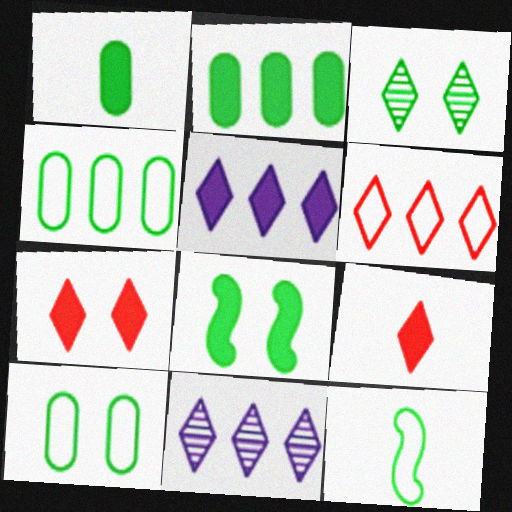[[2, 3, 12], 
[3, 8, 10]]